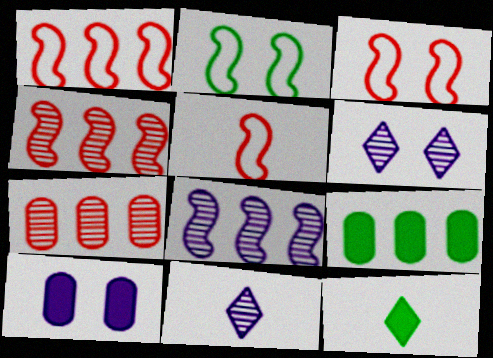[[1, 3, 5], 
[3, 9, 11], 
[5, 6, 9]]